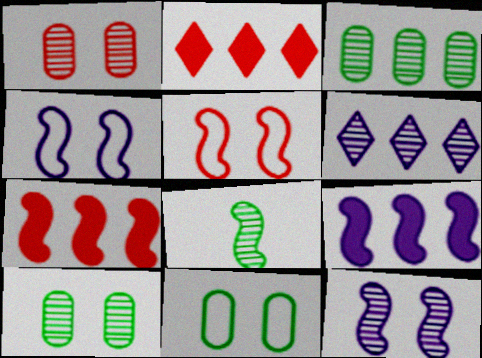[[1, 6, 8], 
[4, 7, 8], 
[5, 8, 9]]